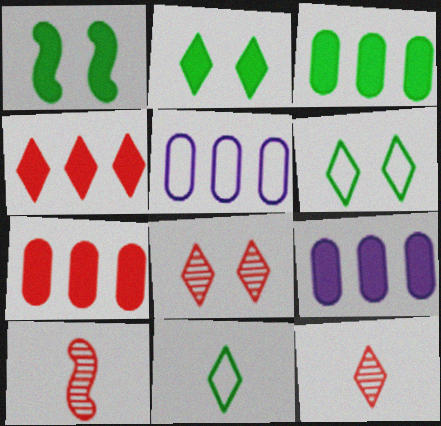[[1, 5, 12], 
[2, 5, 10], 
[3, 7, 9], 
[6, 9, 10]]